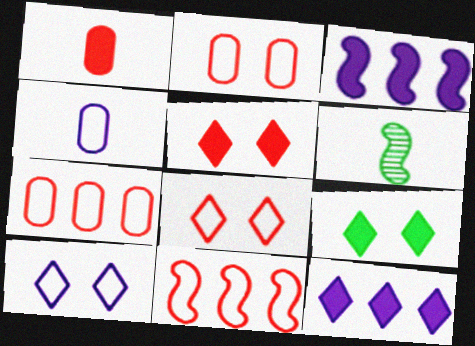[[1, 3, 9], 
[2, 6, 12]]